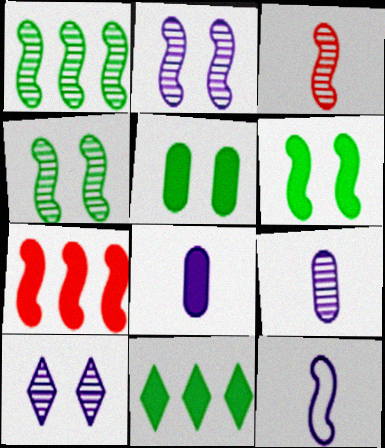[[1, 2, 3], 
[4, 7, 12]]